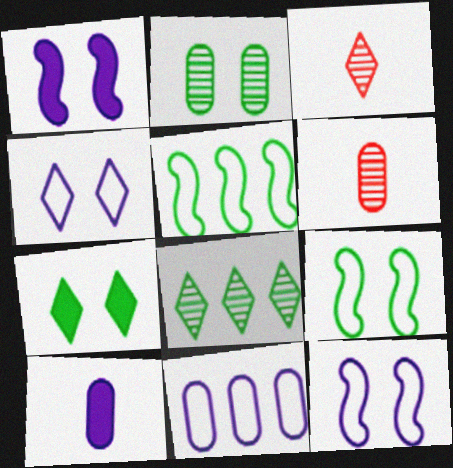[[2, 7, 9]]